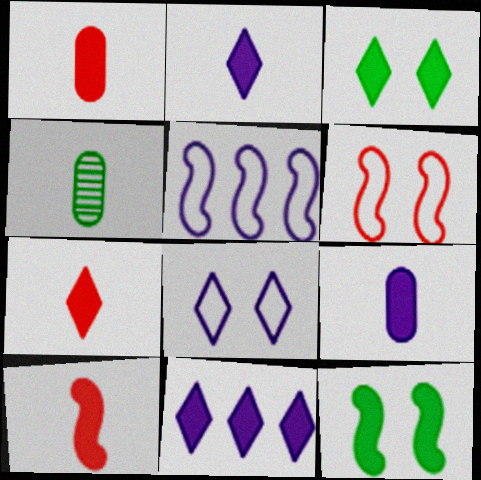[[1, 7, 10], 
[1, 11, 12], 
[3, 7, 11], 
[4, 6, 11]]